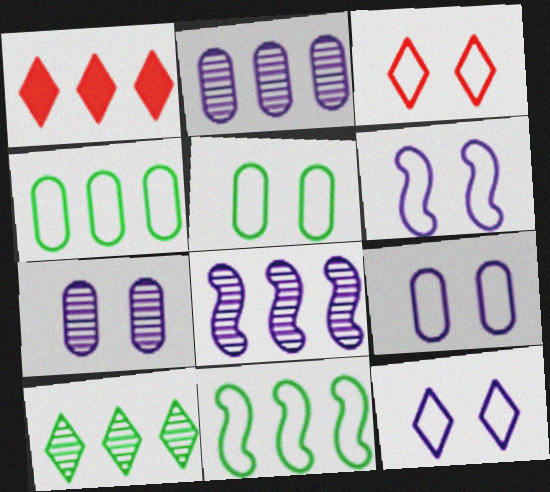[[1, 2, 11], 
[1, 4, 8], 
[3, 5, 6], 
[6, 9, 12]]